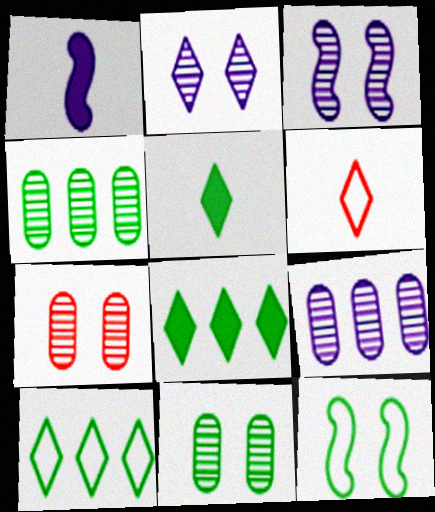[[1, 7, 10], 
[2, 6, 8], 
[4, 5, 12]]